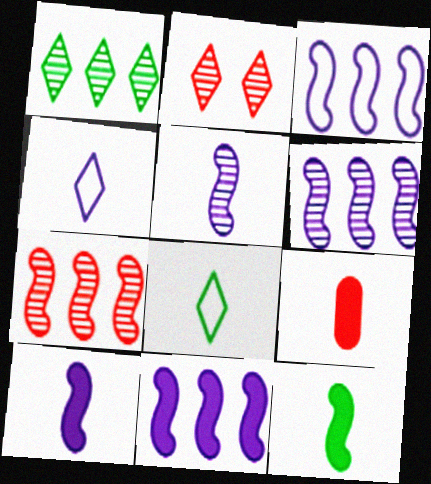[[3, 6, 11], 
[5, 8, 9]]